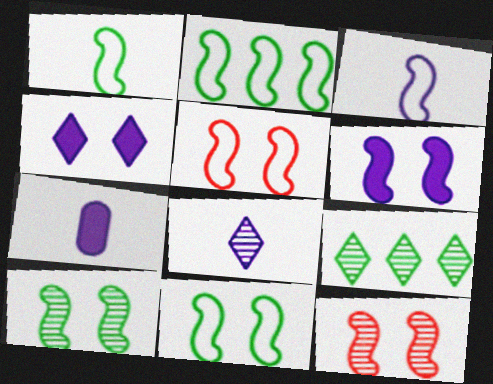[[1, 2, 11], 
[2, 3, 5], 
[3, 7, 8], 
[5, 6, 10], 
[5, 7, 9], 
[6, 11, 12]]